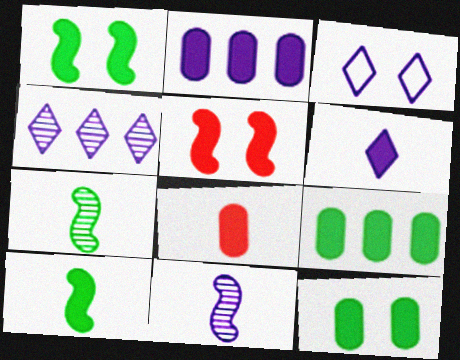[[2, 3, 11], 
[2, 8, 12], 
[3, 4, 6], 
[5, 6, 9], 
[6, 8, 10]]